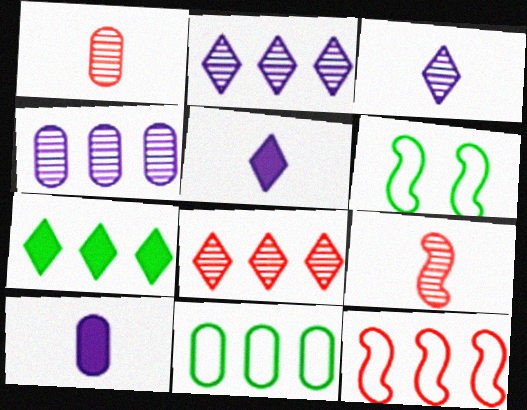[[4, 7, 12], 
[6, 8, 10]]